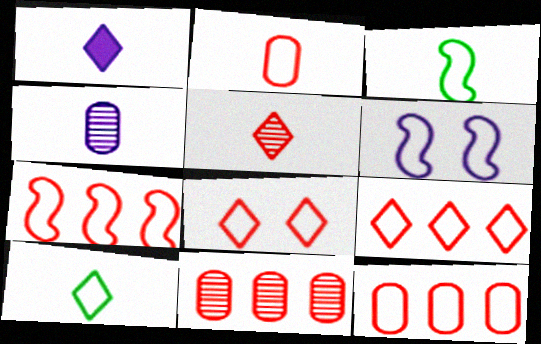[[1, 5, 10], 
[2, 7, 8], 
[3, 6, 7], 
[6, 10, 12], 
[7, 9, 12]]